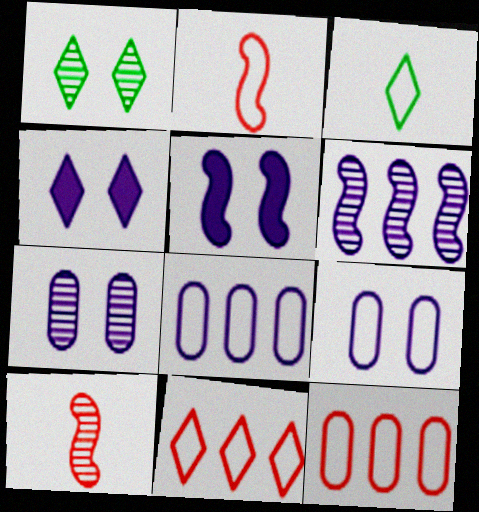[]